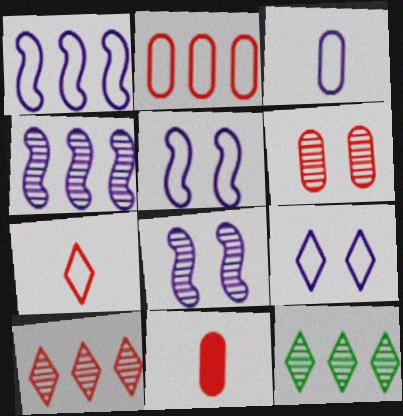[[1, 3, 9], 
[2, 6, 11], 
[5, 11, 12]]